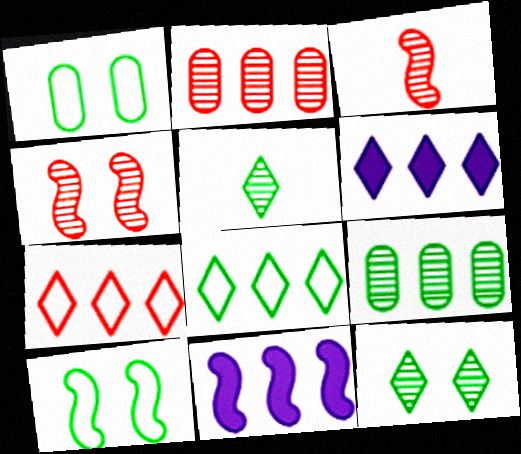[[1, 3, 6], 
[2, 8, 11], 
[3, 10, 11], 
[7, 9, 11]]